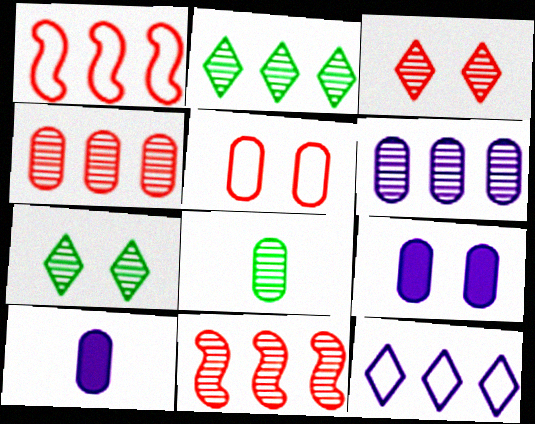[[1, 7, 10], 
[2, 6, 11]]